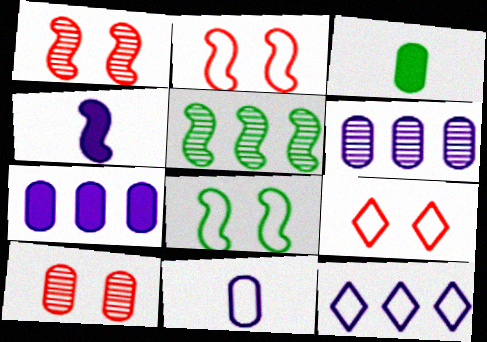[[1, 3, 12], 
[2, 4, 5]]